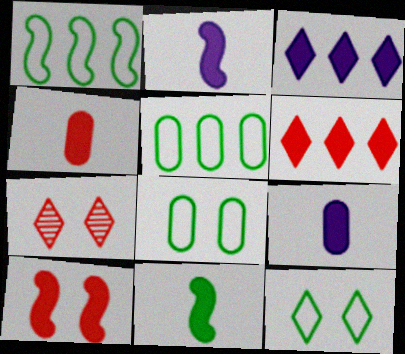[[1, 7, 9], 
[2, 5, 7], 
[4, 6, 10]]